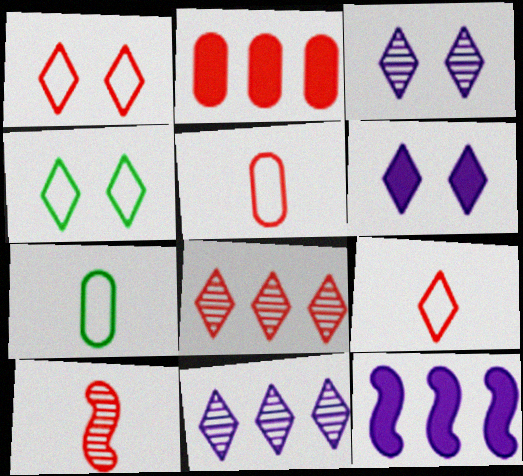[[1, 2, 10]]